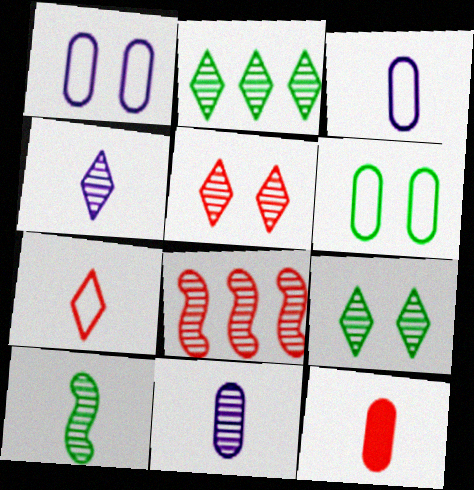[[2, 4, 5], 
[8, 9, 11]]